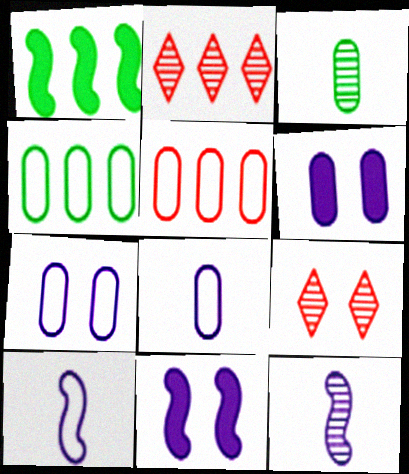[[1, 8, 9], 
[3, 5, 6]]